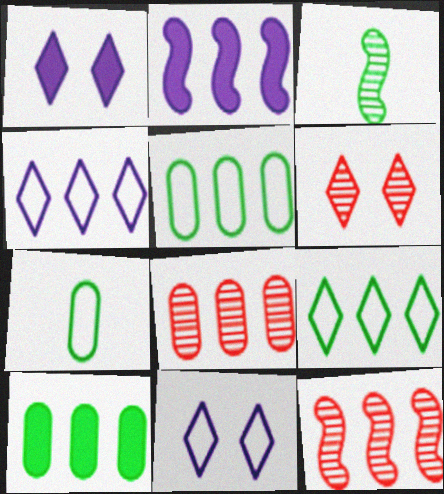[[1, 7, 12], 
[2, 6, 7], 
[2, 8, 9], 
[4, 10, 12]]